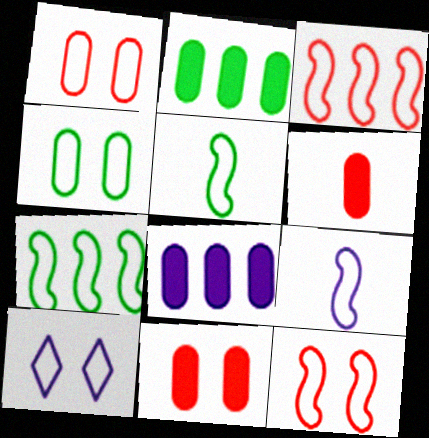[[4, 10, 12], 
[7, 9, 12]]